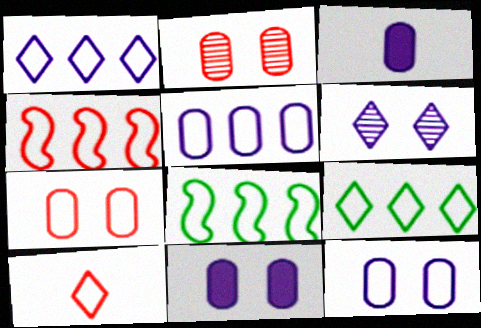[[4, 5, 9], 
[4, 7, 10], 
[8, 10, 12]]